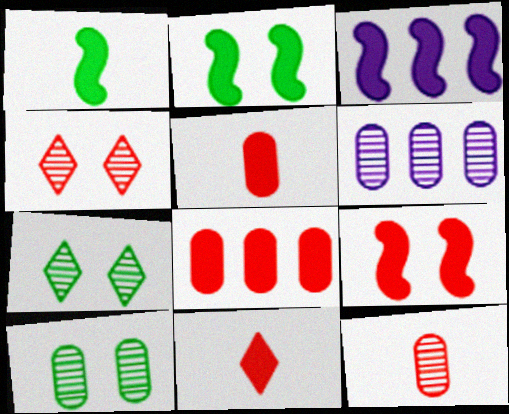[[1, 3, 9], 
[6, 10, 12], 
[8, 9, 11]]